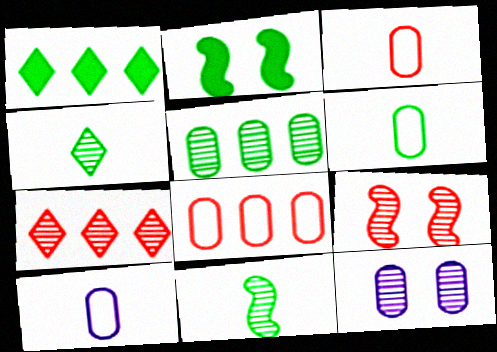[[1, 9, 10], 
[2, 7, 10], 
[3, 6, 10], 
[7, 11, 12]]